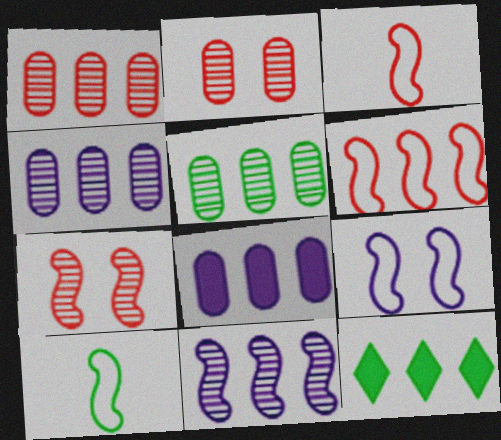[[1, 4, 5], 
[4, 6, 12], 
[6, 9, 10]]